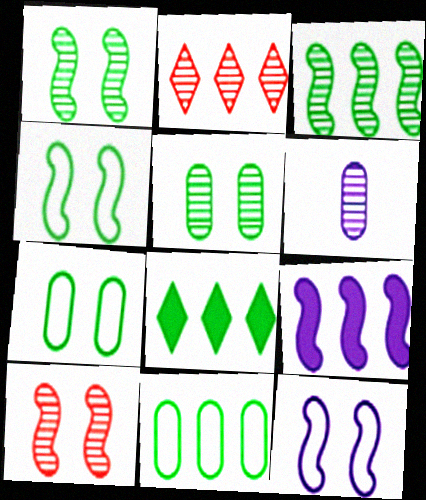[[1, 2, 6], 
[2, 9, 11], 
[3, 8, 11]]